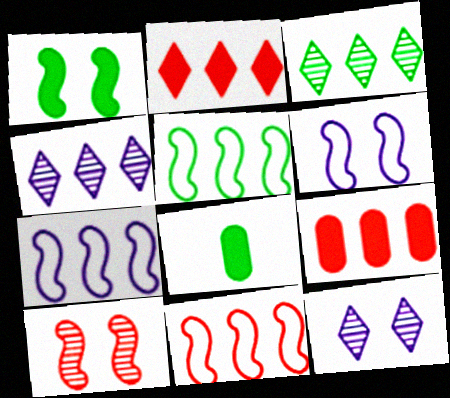[[1, 6, 10], 
[3, 7, 9], 
[4, 5, 9], 
[5, 7, 11], 
[8, 11, 12]]